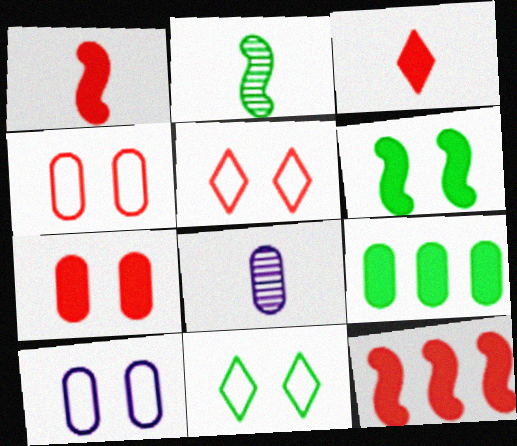[[2, 9, 11], 
[3, 7, 12], 
[4, 8, 9], 
[8, 11, 12]]